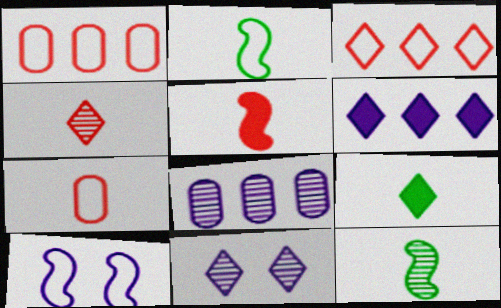[[3, 9, 11], 
[4, 5, 7]]